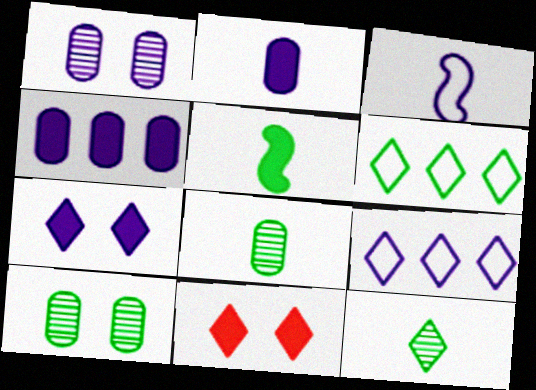[[4, 5, 11], 
[5, 6, 10], 
[9, 11, 12]]